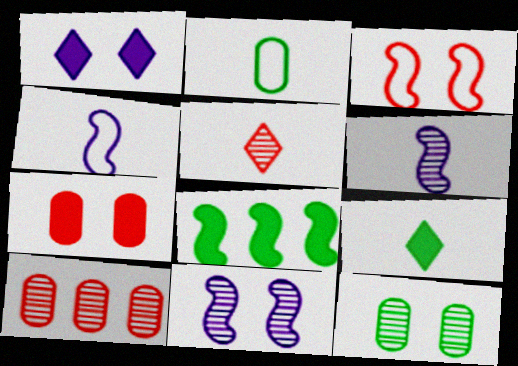[[1, 3, 12], 
[3, 6, 8]]